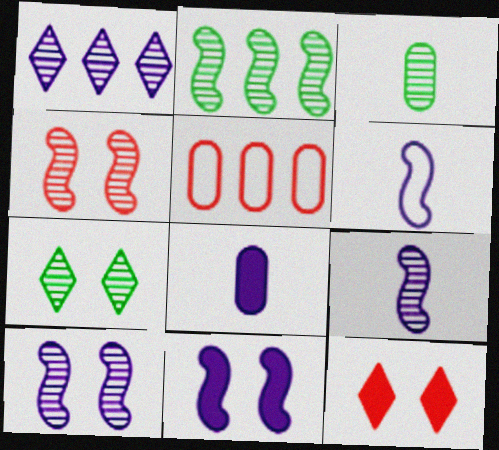[[1, 3, 4], 
[2, 3, 7], 
[2, 4, 9]]